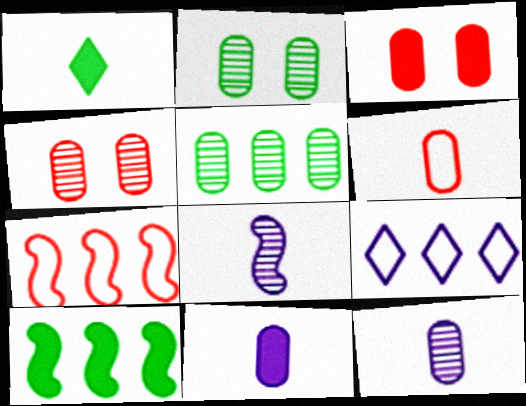[[1, 6, 8], 
[4, 5, 12]]